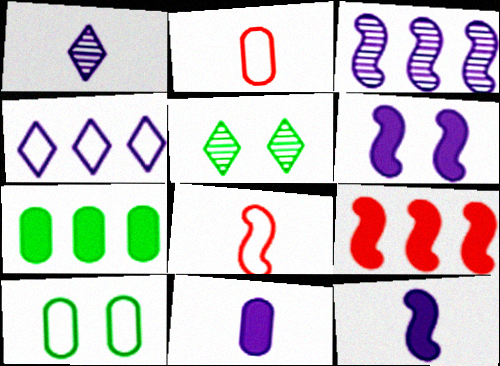[[1, 9, 10], 
[4, 8, 10]]